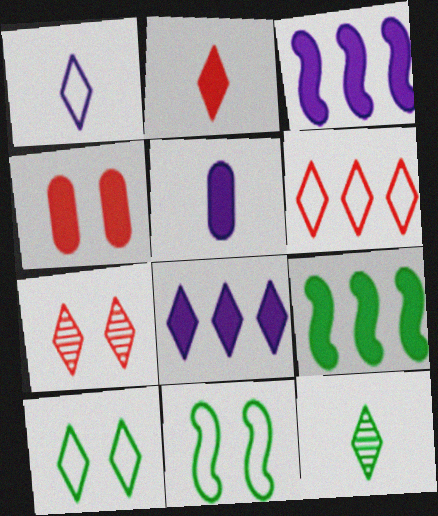[[1, 2, 12], 
[1, 6, 10], 
[2, 6, 7]]